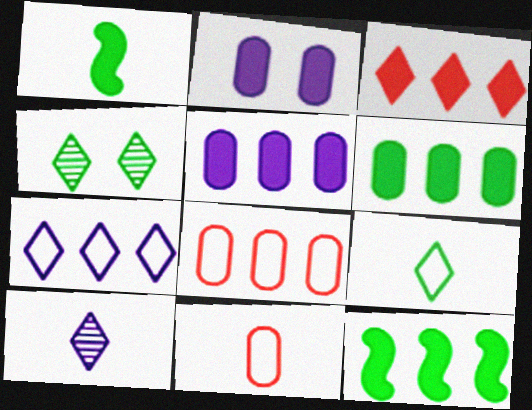[[1, 2, 3], 
[1, 10, 11], 
[3, 5, 12]]